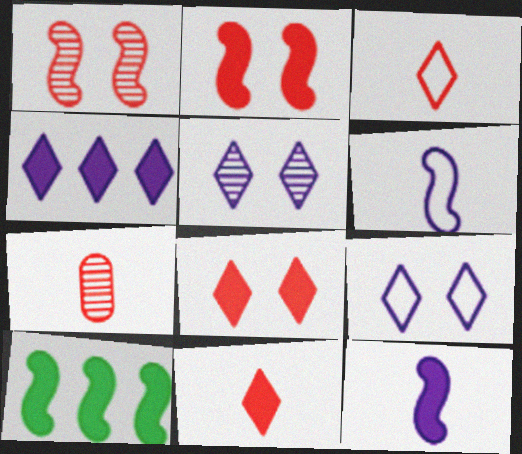[[1, 6, 10], 
[2, 10, 12], 
[7, 9, 10]]